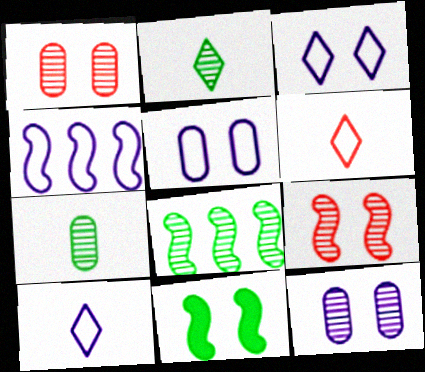[[1, 3, 11], 
[4, 5, 10]]